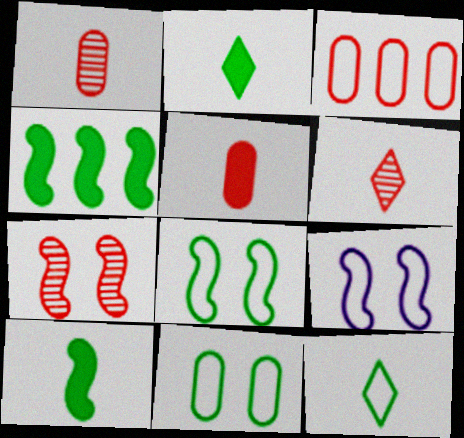[[3, 9, 12]]